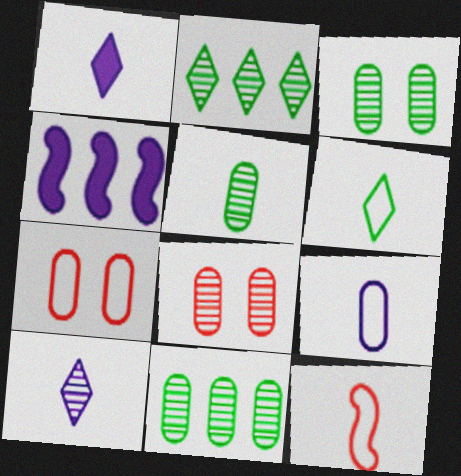[[1, 5, 12], 
[3, 5, 11], 
[4, 6, 8], 
[6, 9, 12]]